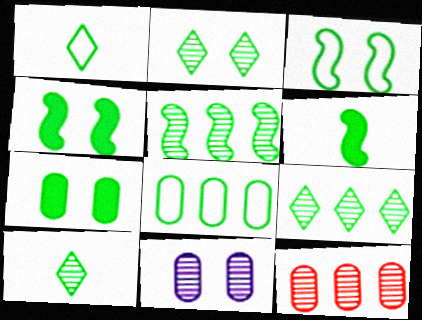[[1, 3, 8], 
[1, 5, 7], 
[2, 3, 7], 
[2, 6, 8], 
[2, 9, 10], 
[3, 5, 6], 
[4, 8, 10]]